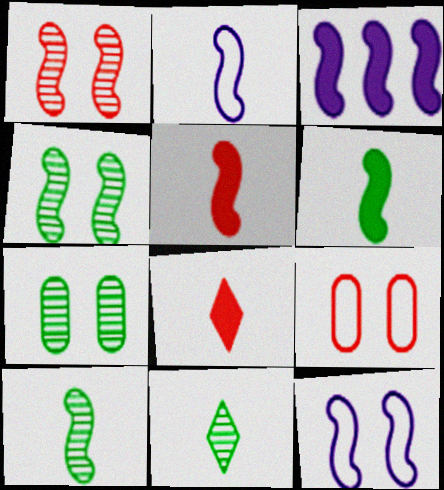[[2, 5, 10], 
[3, 9, 11]]